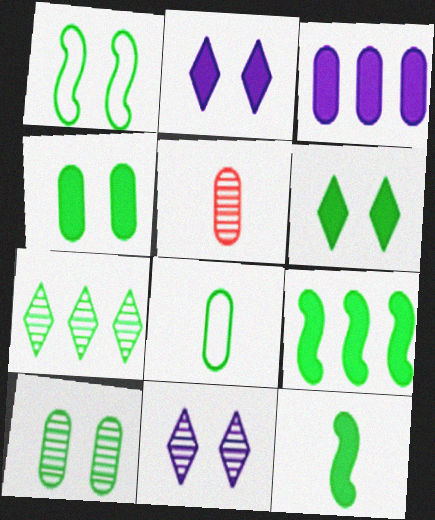[[1, 6, 10]]